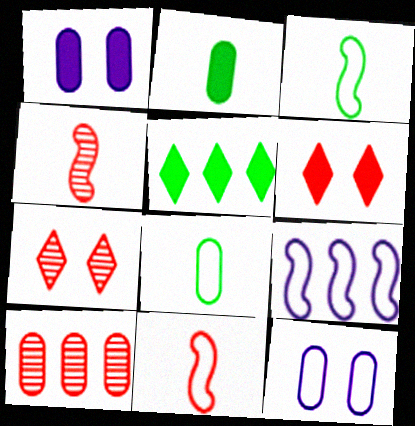[[1, 8, 10], 
[2, 7, 9], 
[2, 10, 12], 
[4, 5, 12], 
[4, 7, 10], 
[5, 9, 10], 
[6, 10, 11]]